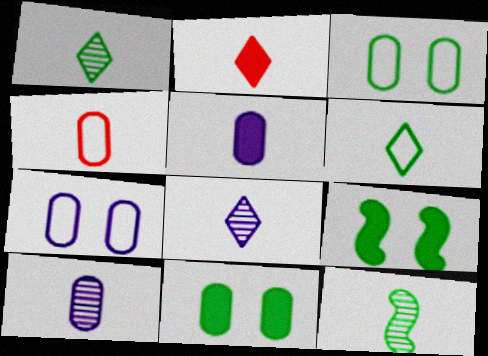[[2, 6, 8]]